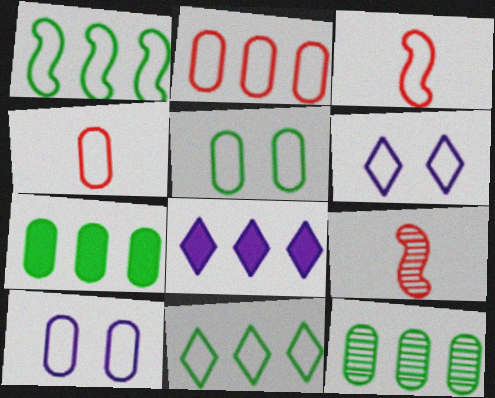[[1, 4, 6], 
[3, 10, 11], 
[5, 8, 9], 
[6, 7, 9]]